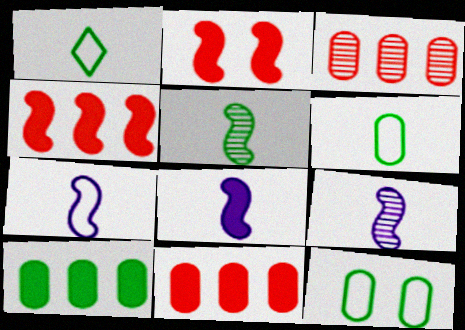[[7, 8, 9]]